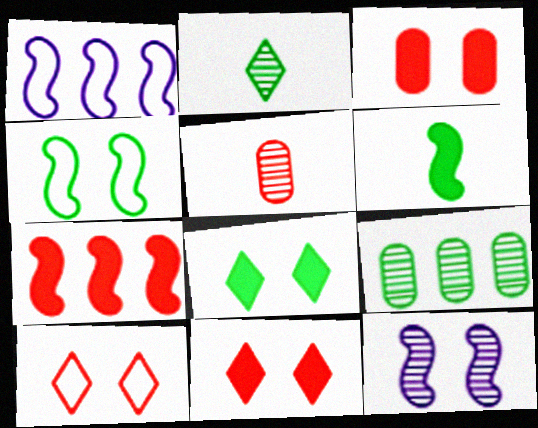[[1, 2, 3], 
[1, 5, 8], 
[5, 7, 10]]